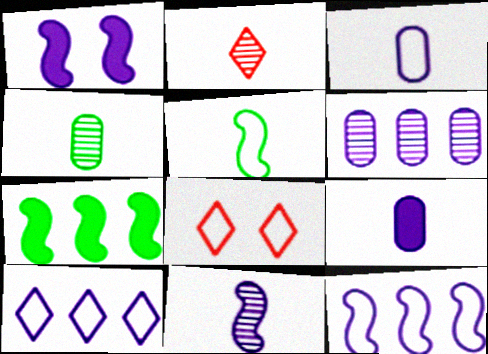[[1, 11, 12], 
[2, 4, 11], 
[2, 5, 9]]